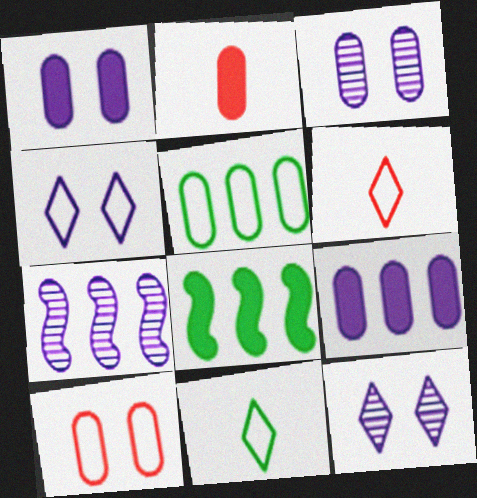[[2, 3, 5], 
[3, 6, 8]]